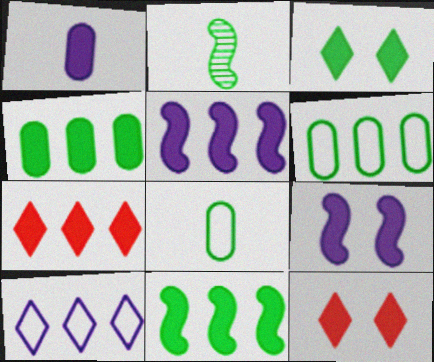[[1, 11, 12], 
[2, 3, 6], 
[4, 5, 7]]